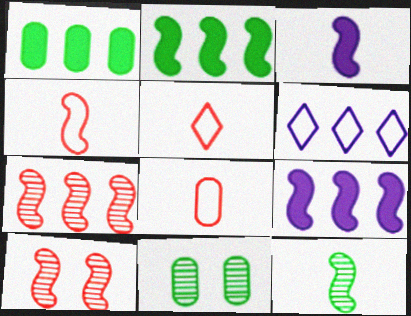[[1, 6, 7], 
[3, 4, 12], 
[4, 5, 8], 
[5, 9, 11]]